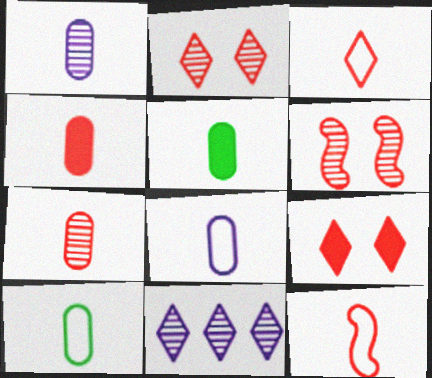[[1, 4, 10], 
[5, 7, 8]]